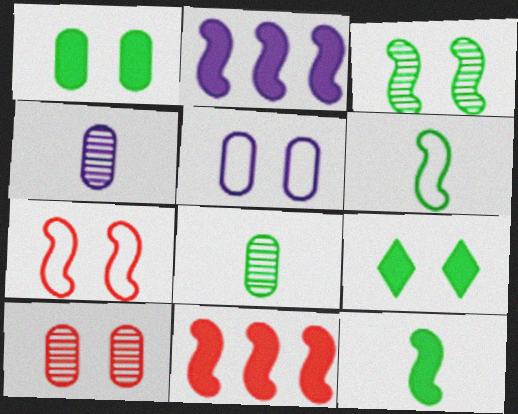[[1, 5, 10]]